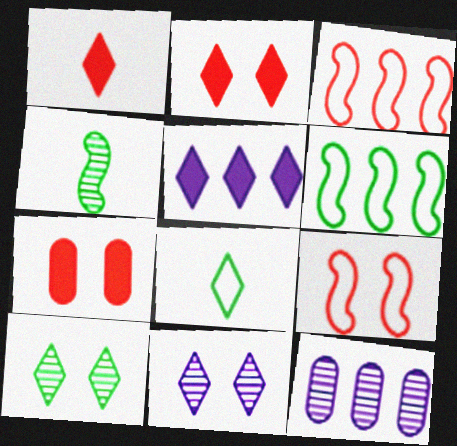[]